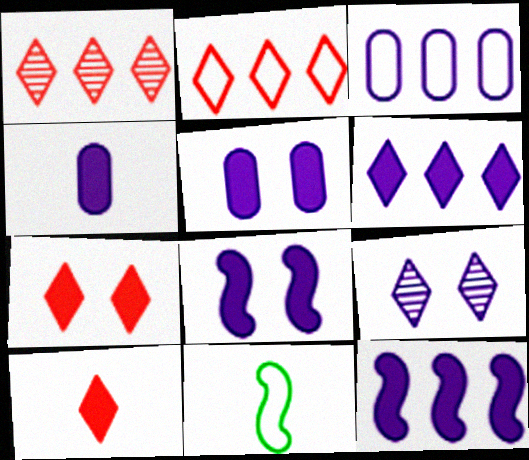[[1, 5, 11], 
[4, 6, 8]]